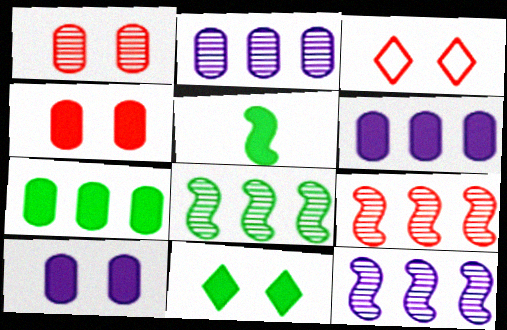[[2, 3, 5], 
[5, 7, 11], 
[8, 9, 12]]